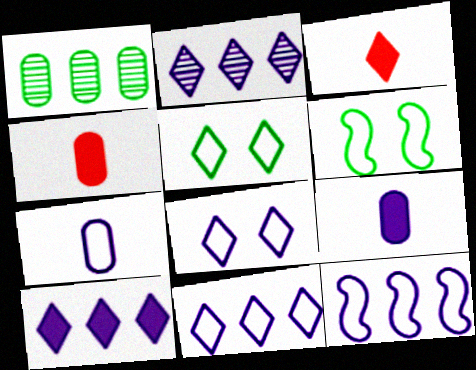[[2, 3, 5], 
[2, 4, 6], 
[2, 10, 11], 
[7, 8, 12]]